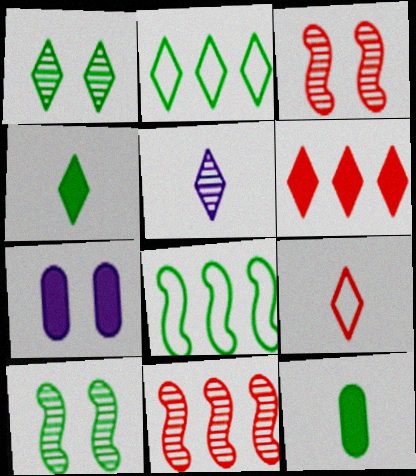[[1, 2, 4], 
[1, 8, 12], 
[2, 10, 12], 
[4, 5, 9]]